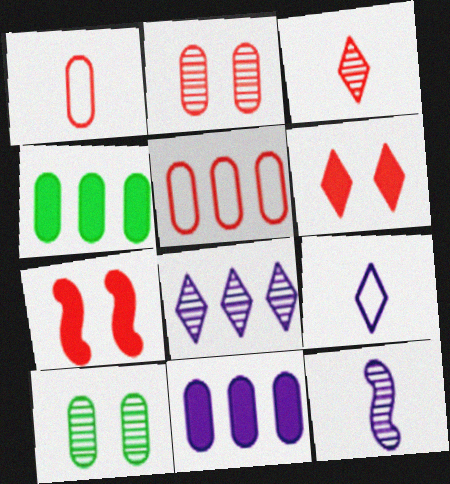[[1, 10, 11], 
[3, 5, 7]]